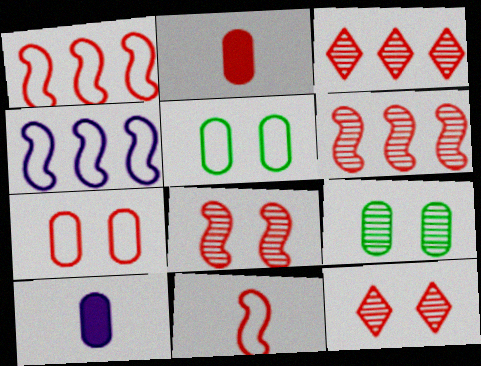[[1, 2, 12]]